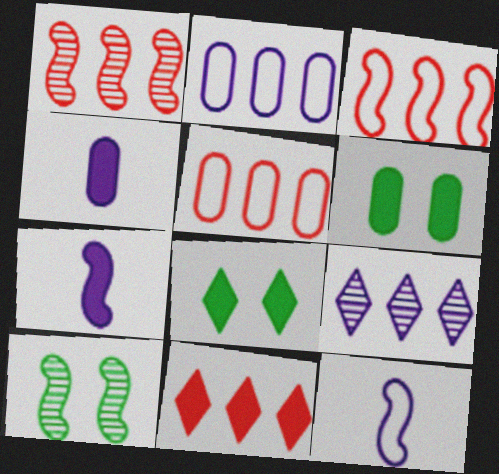[[1, 5, 11], 
[3, 7, 10], 
[6, 7, 11]]